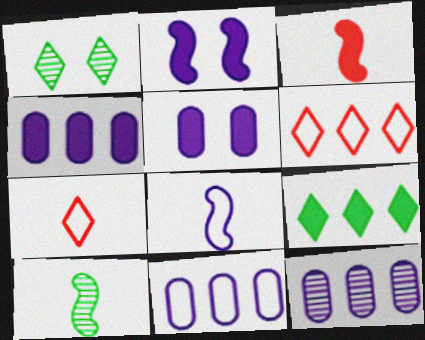[[1, 3, 11], 
[3, 5, 9], 
[3, 8, 10], 
[4, 11, 12], 
[5, 6, 10]]